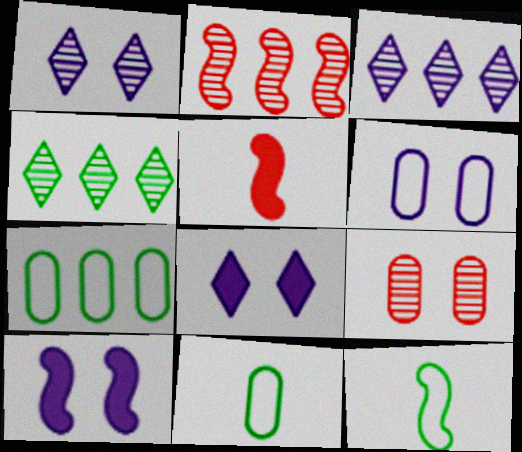[[1, 5, 7], 
[1, 6, 10], 
[2, 8, 11], 
[2, 10, 12], 
[4, 5, 6]]